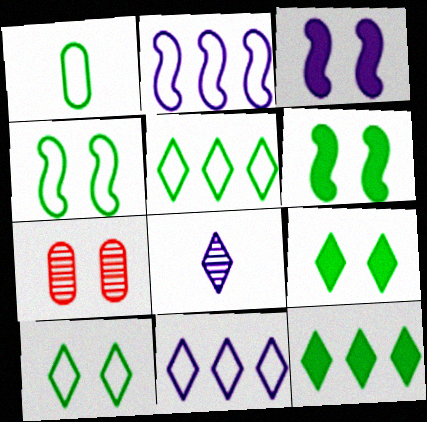[[1, 4, 5], 
[3, 7, 10]]